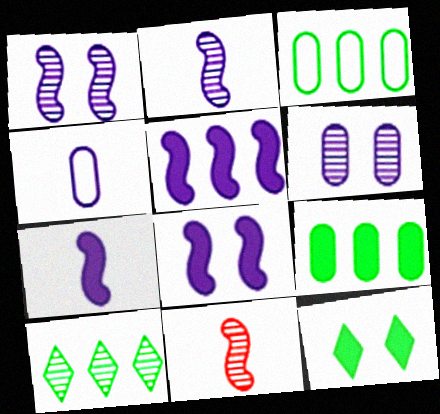[[5, 7, 8], 
[6, 10, 11]]